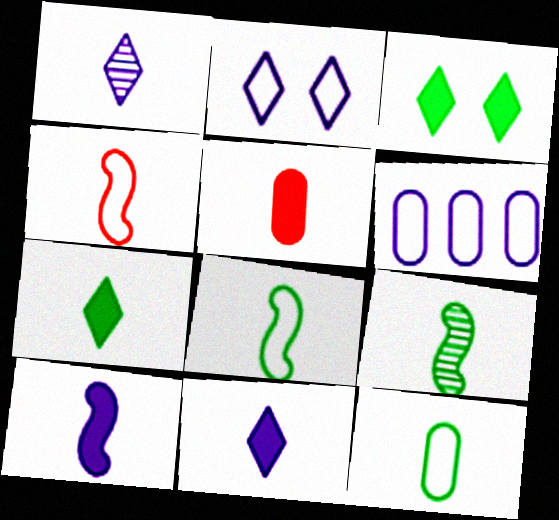[[1, 5, 8], 
[4, 9, 10], 
[5, 7, 10], 
[7, 9, 12]]